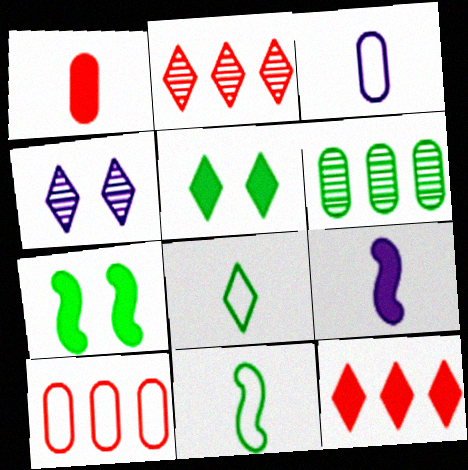[[2, 3, 7], 
[4, 8, 12], 
[5, 6, 11], 
[6, 7, 8]]